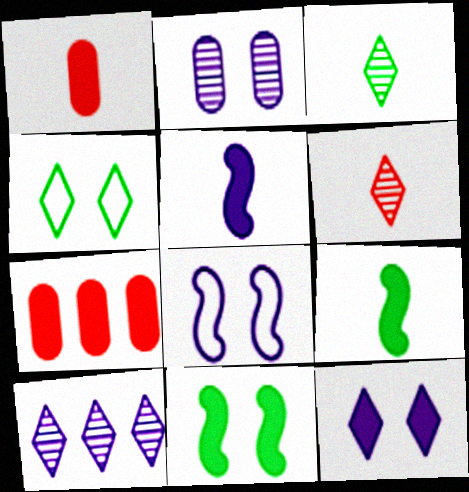[[2, 8, 12], 
[3, 7, 8], 
[7, 9, 12]]